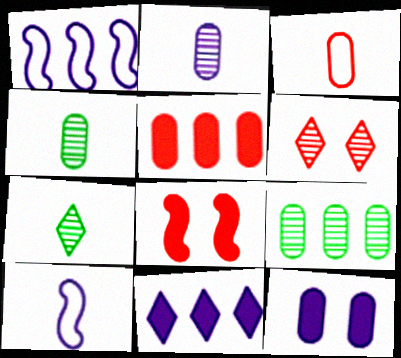[[3, 9, 12]]